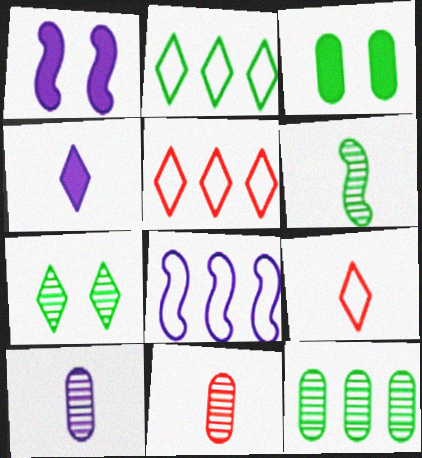[[1, 2, 11], 
[1, 9, 12], 
[2, 3, 6], 
[4, 5, 7], 
[6, 7, 12]]